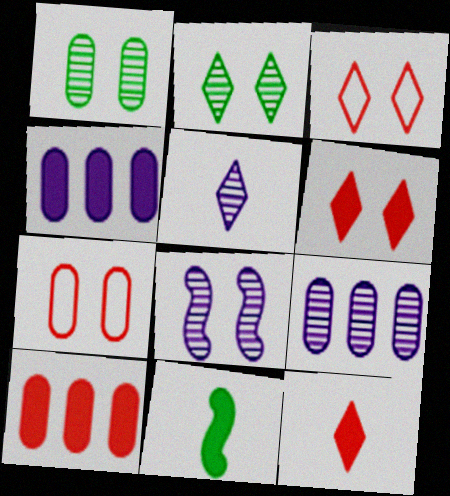[[3, 9, 11], 
[4, 6, 11], 
[5, 8, 9]]